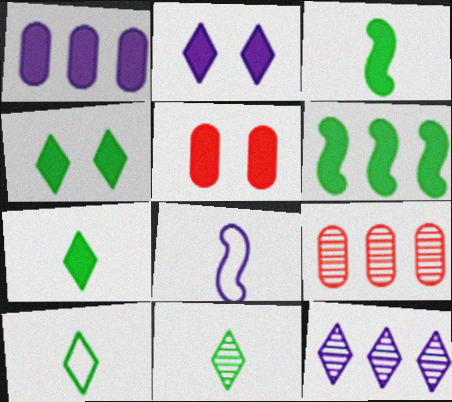[[4, 8, 9], 
[7, 10, 11]]